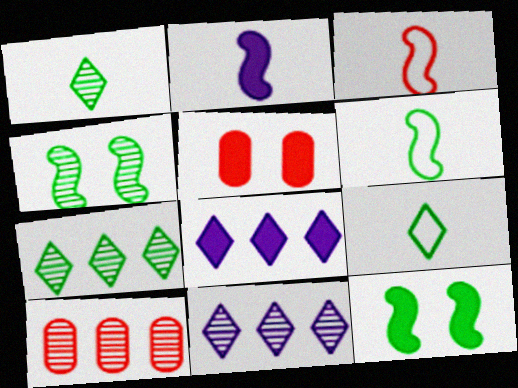[[5, 6, 11]]